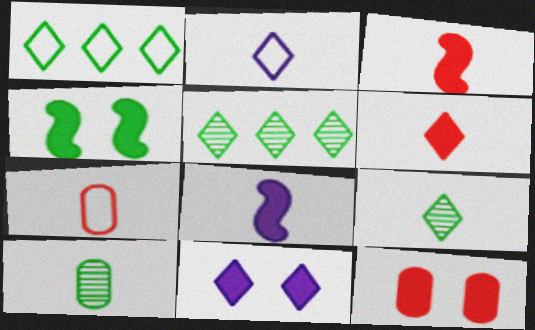[[1, 4, 10], 
[2, 3, 10], 
[2, 6, 9], 
[4, 11, 12], 
[7, 8, 9]]